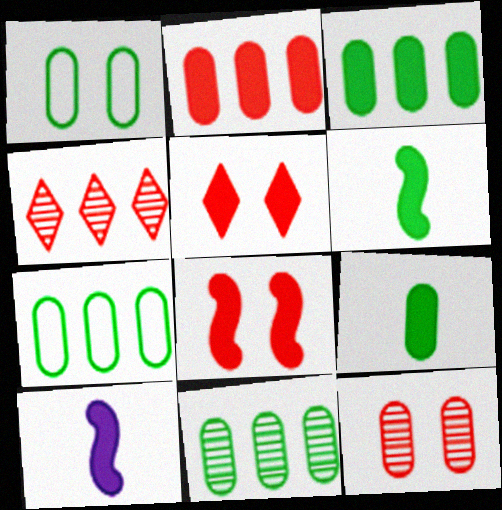[[1, 4, 10], 
[1, 9, 11], 
[3, 5, 10], 
[3, 7, 11]]